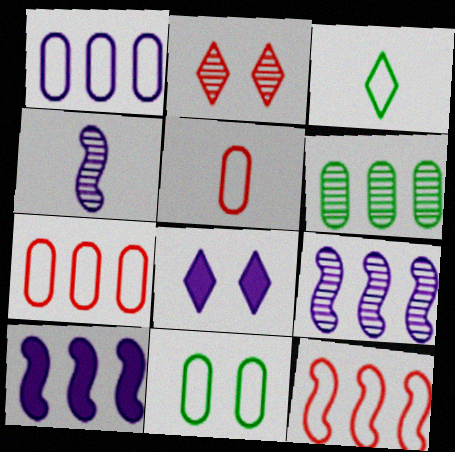[[1, 4, 8], 
[1, 5, 11], 
[2, 4, 6]]